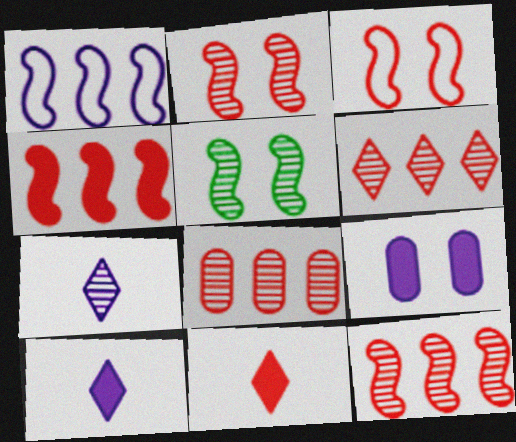[[1, 7, 9], 
[3, 8, 11], 
[5, 7, 8], 
[6, 8, 12]]